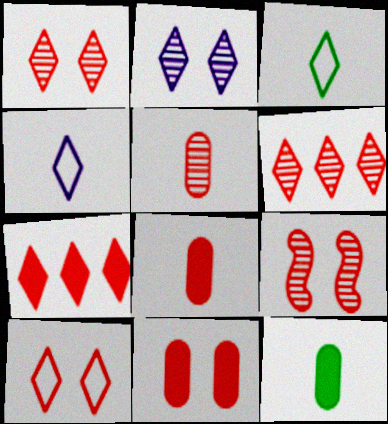[[2, 3, 7], 
[5, 6, 9], 
[9, 10, 11]]